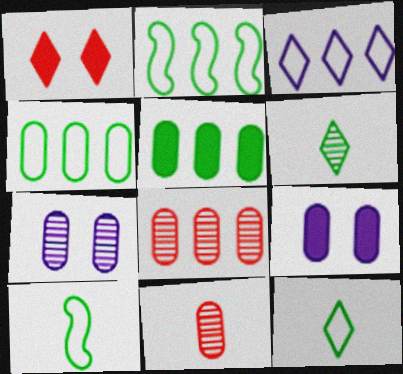[[1, 3, 6], 
[4, 9, 11]]